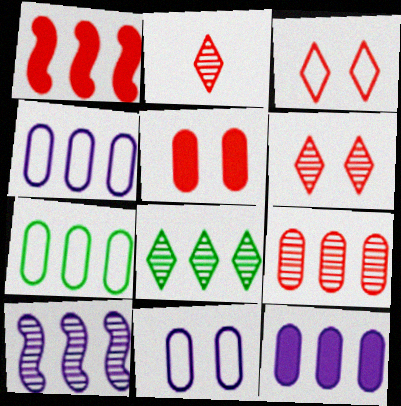[[1, 4, 8], 
[7, 9, 12], 
[8, 9, 10]]